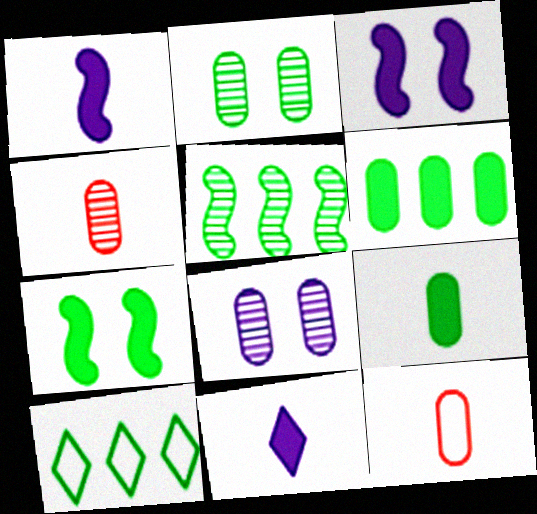[[3, 4, 10], 
[5, 6, 10], 
[6, 8, 12]]